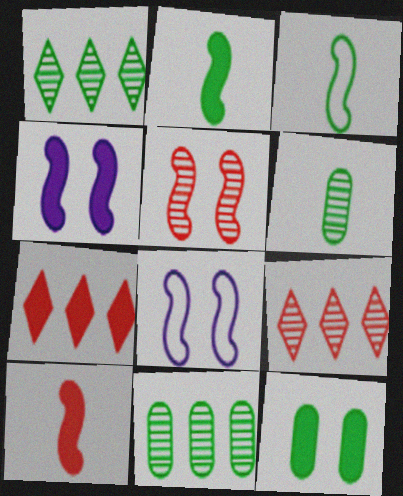[[1, 3, 12], 
[6, 7, 8]]